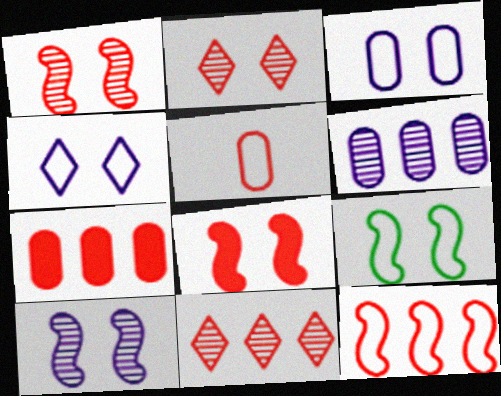[[5, 8, 11], 
[7, 11, 12], 
[8, 9, 10]]